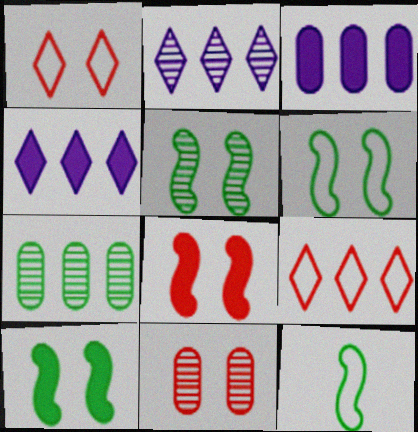[[1, 8, 11], 
[4, 11, 12], 
[5, 6, 10]]